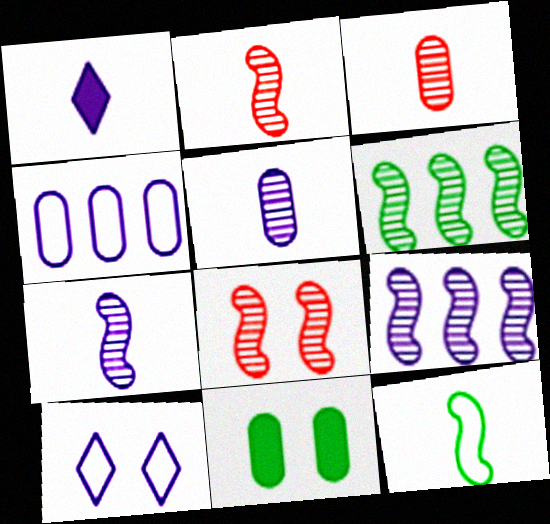[[1, 3, 12], 
[3, 4, 11], 
[6, 7, 8], 
[8, 10, 11]]